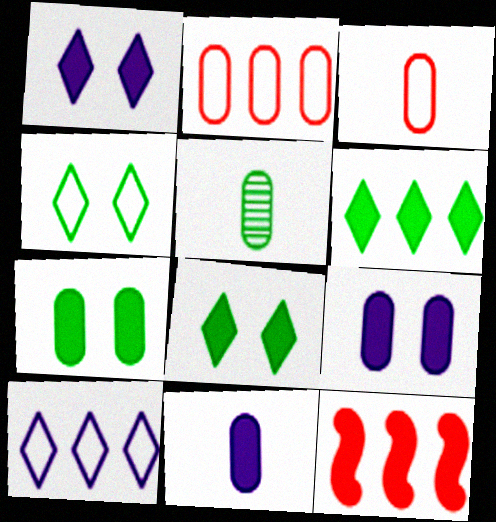[[2, 5, 9], 
[3, 5, 11], 
[8, 11, 12]]